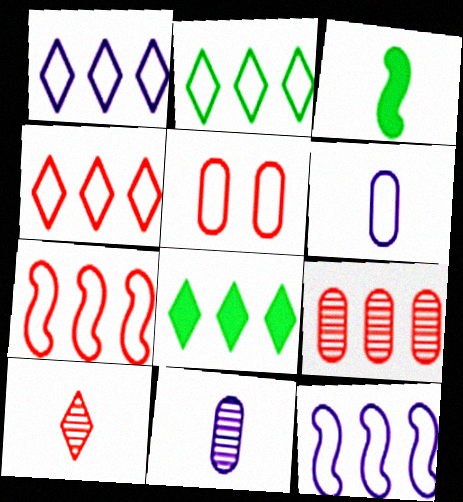[[1, 2, 4], 
[3, 6, 10], 
[8, 9, 12]]